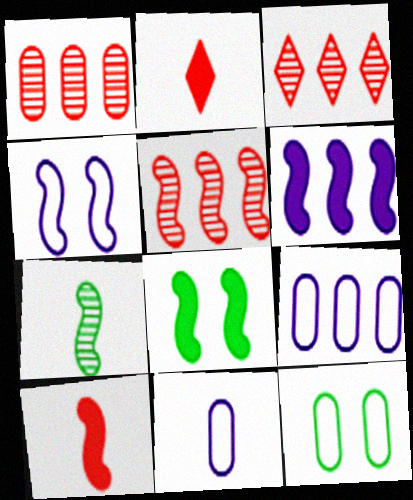[[1, 3, 5], 
[2, 7, 11], 
[3, 8, 11], 
[6, 8, 10]]